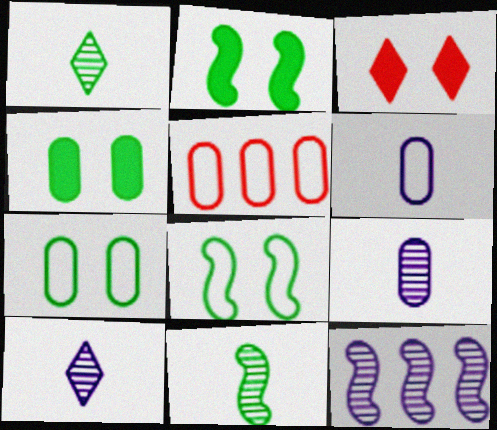[[2, 5, 10], 
[4, 5, 9], 
[5, 6, 7]]